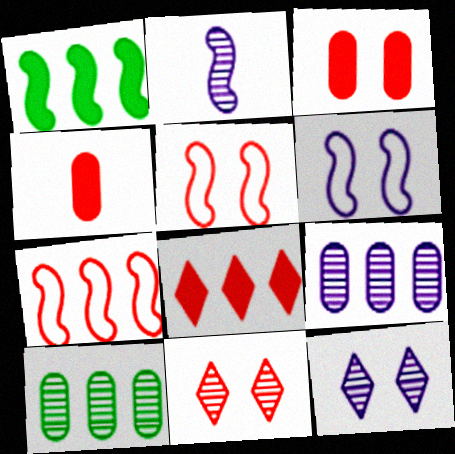[[1, 2, 5], 
[2, 9, 12], 
[2, 10, 11], 
[3, 5, 11], 
[4, 7, 11]]